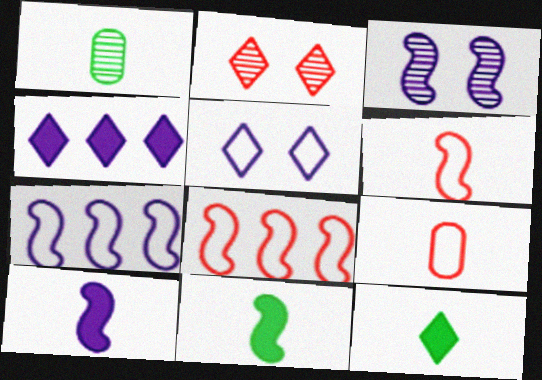[[3, 7, 10], 
[3, 8, 11]]